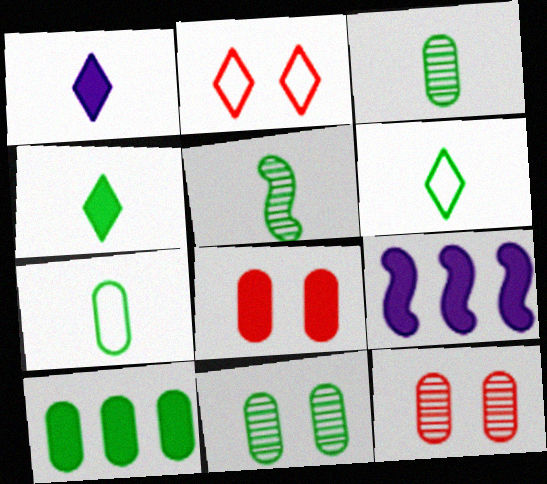[[2, 3, 9], 
[4, 5, 7], 
[4, 8, 9], 
[6, 9, 12], 
[7, 10, 11]]